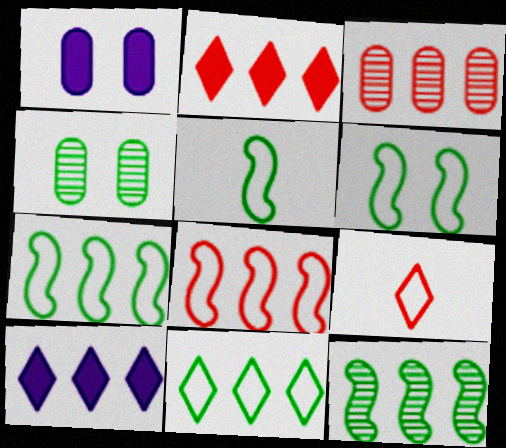[[1, 9, 12], 
[2, 3, 8], 
[3, 7, 10], 
[5, 6, 7]]